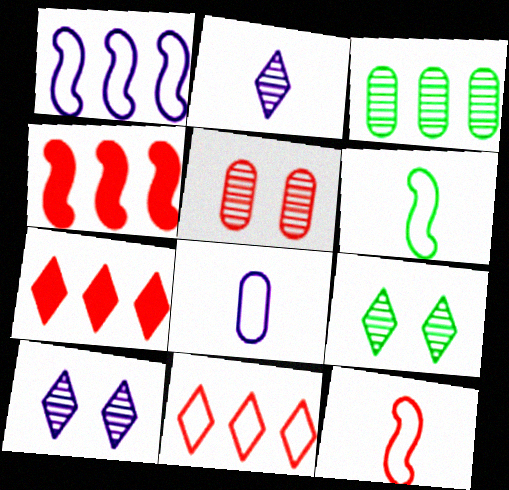[[1, 3, 7], 
[4, 8, 9], 
[5, 7, 12]]